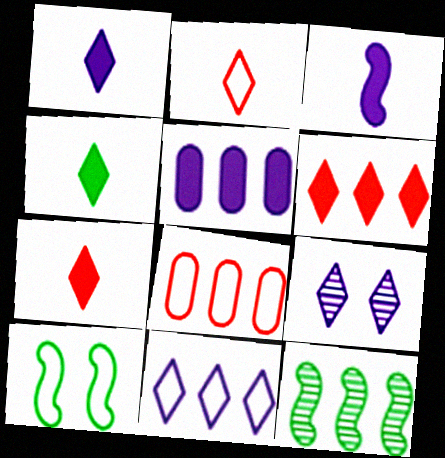[[1, 4, 7], 
[1, 9, 11]]